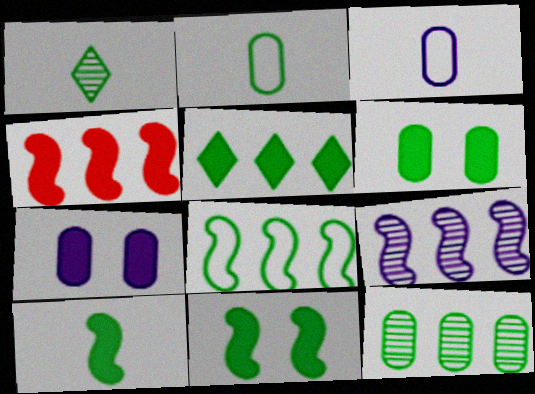[[1, 2, 10], 
[1, 6, 8], 
[2, 6, 12], 
[4, 8, 9], 
[5, 6, 10], 
[5, 8, 12]]